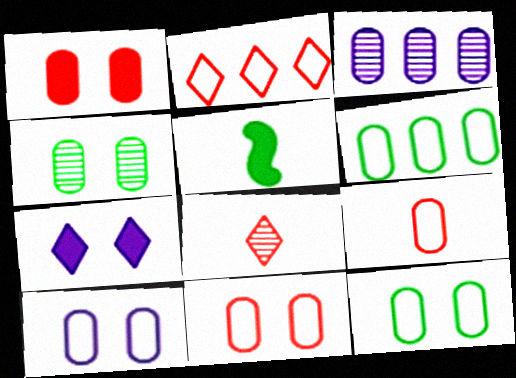[[1, 4, 10], 
[6, 9, 10], 
[10, 11, 12]]